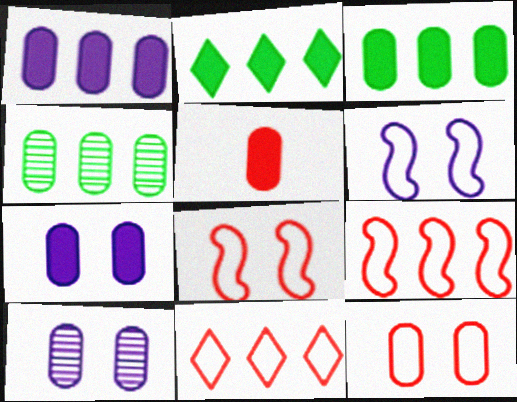[[3, 5, 7]]